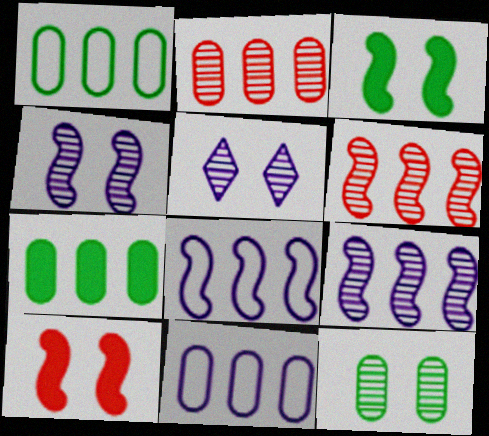[[2, 7, 11]]